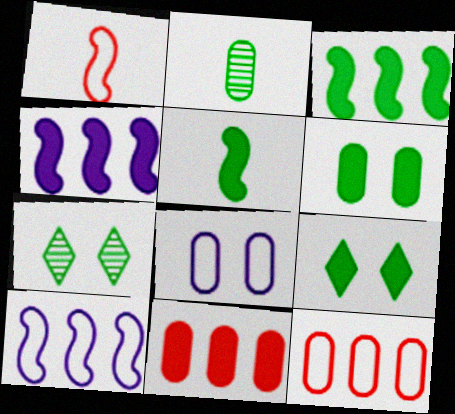[[2, 8, 11]]